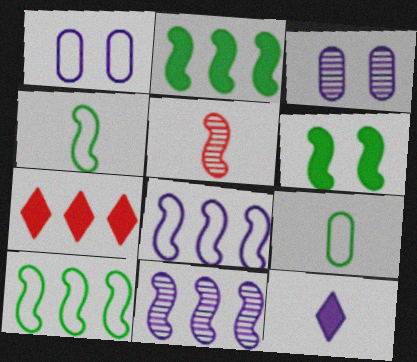[[1, 11, 12], 
[3, 4, 7], 
[3, 8, 12], 
[5, 6, 8], 
[5, 9, 12]]